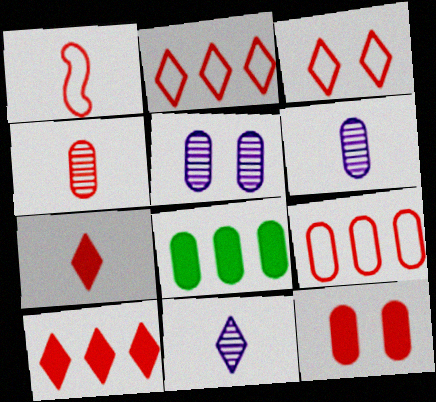[[1, 3, 9], 
[1, 4, 7], 
[4, 9, 12]]